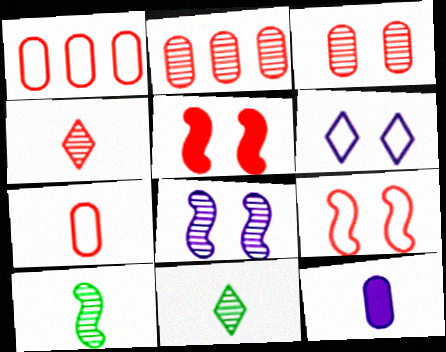[[1, 4, 5], 
[2, 8, 11]]